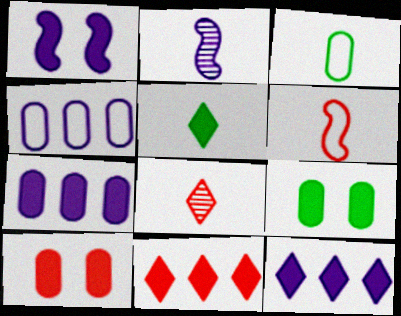[]